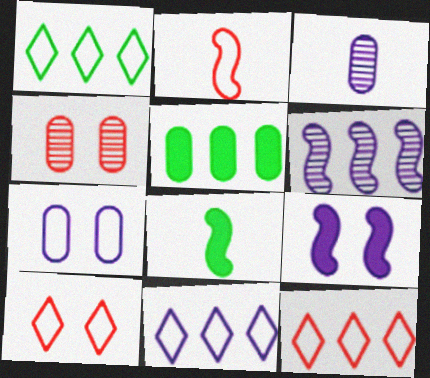[[1, 2, 7], 
[1, 11, 12], 
[3, 9, 11], 
[4, 8, 11], 
[5, 6, 12]]